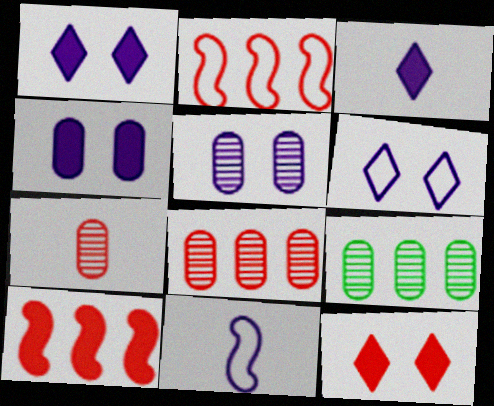[[2, 7, 12], 
[5, 7, 9], 
[9, 11, 12]]